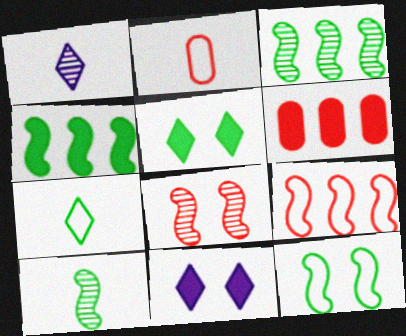[[1, 6, 12], 
[2, 3, 11], 
[4, 10, 12]]